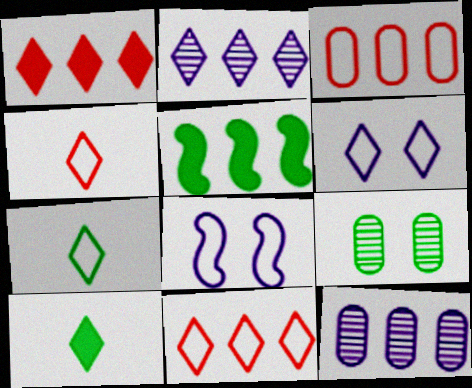[[2, 3, 5], 
[3, 7, 8], 
[5, 7, 9], 
[5, 11, 12], 
[6, 7, 11]]